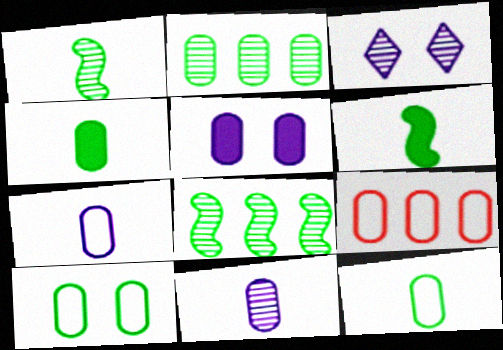[[2, 4, 10], 
[3, 6, 9], 
[7, 9, 10]]